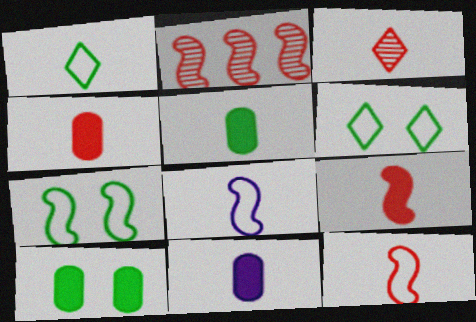[[2, 6, 11], 
[3, 4, 12], 
[3, 5, 8], 
[4, 5, 11]]